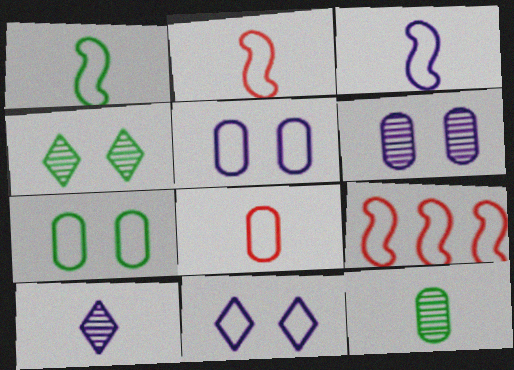[[1, 2, 3]]